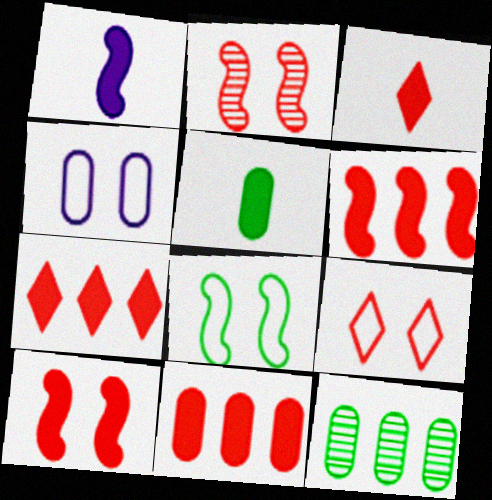[[1, 3, 5], 
[1, 9, 12], 
[3, 10, 11], 
[4, 8, 9], 
[6, 7, 11]]